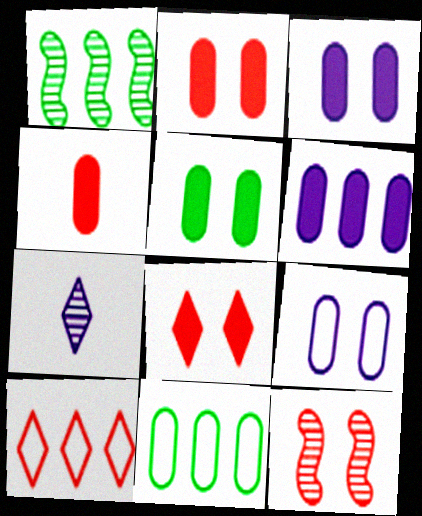[[1, 6, 10], 
[2, 3, 5], 
[4, 5, 6], 
[4, 10, 12]]